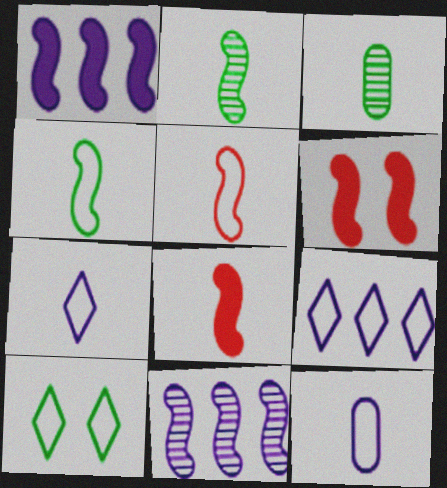[[3, 6, 9], 
[3, 7, 8], 
[4, 6, 11]]